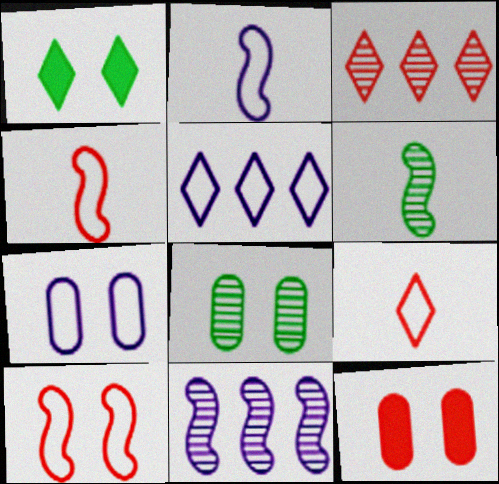[[2, 5, 7], 
[3, 4, 12], 
[5, 6, 12], 
[7, 8, 12]]